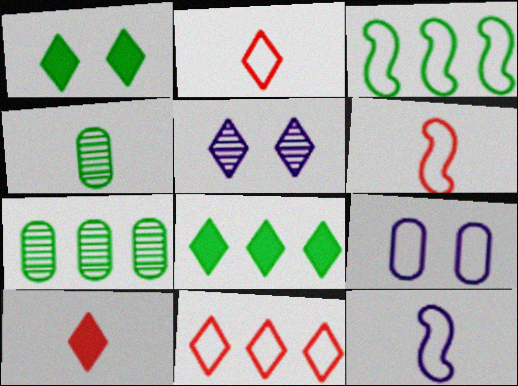[[1, 3, 4], 
[2, 3, 9], 
[2, 5, 8], 
[3, 7, 8], 
[4, 10, 12]]